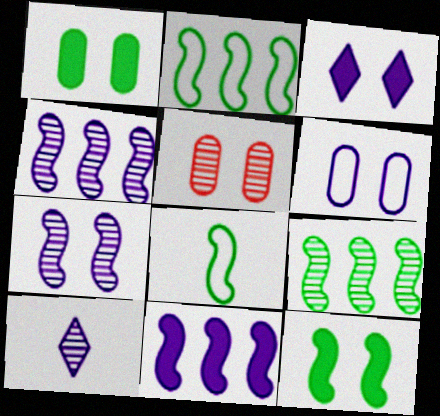[[1, 5, 6], 
[3, 6, 7], 
[5, 9, 10], 
[6, 10, 11], 
[8, 9, 12]]